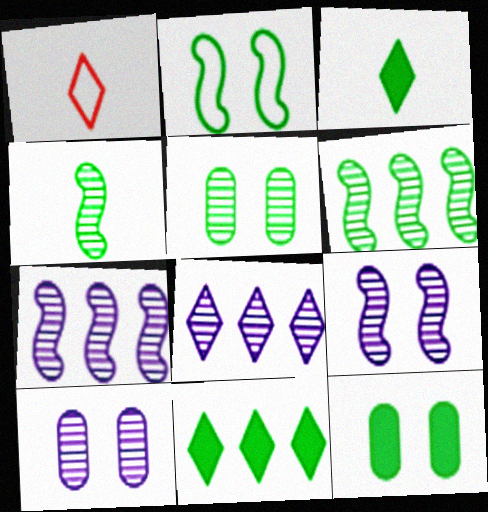[[1, 7, 12]]